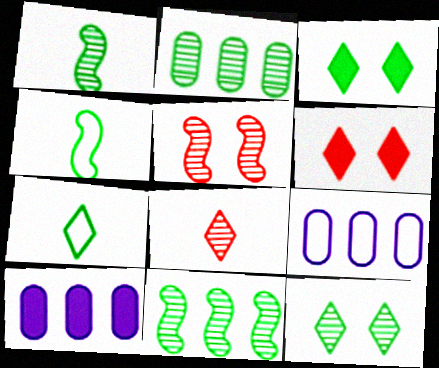[[1, 2, 12], 
[1, 6, 9], 
[2, 3, 4], 
[5, 7, 10]]